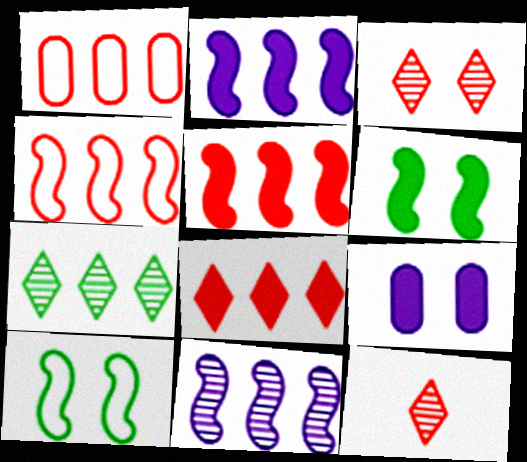[[1, 2, 7], 
[3, 9, 10]]